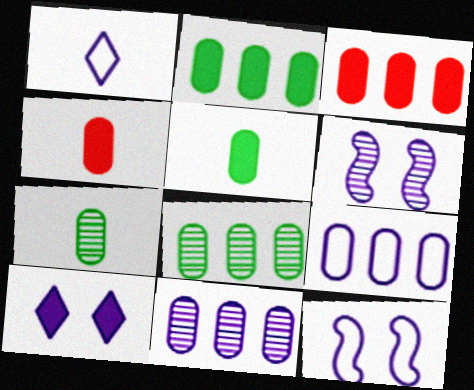[[1, 9, 12], 
[3, 8, 9]]